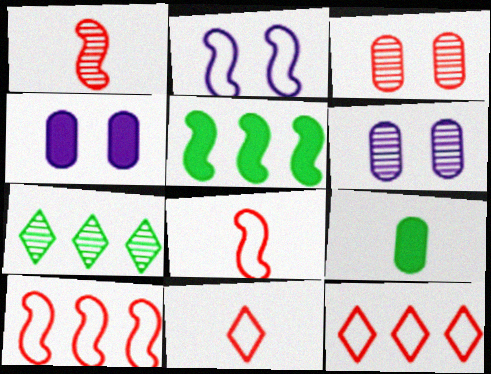[[1, 2, 5], 
[1, 6, 7], 
[4, 7, 8], 
[5, 6, 11]]